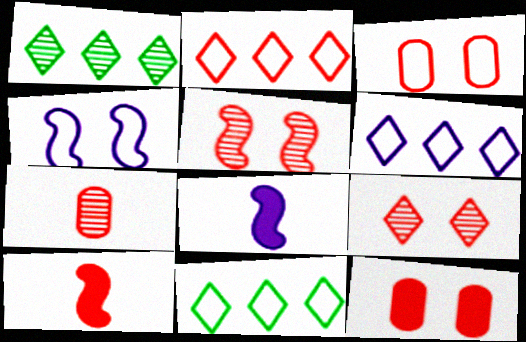[[1, 3, 8], 
[2, 6, 11]]